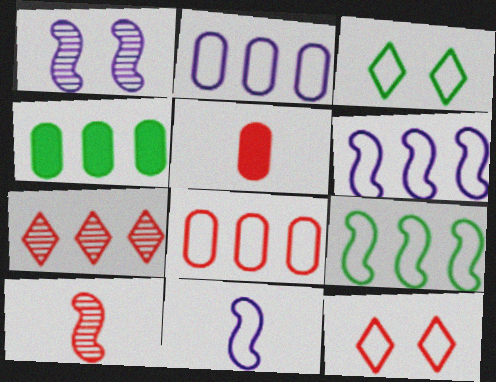[[3, 8, 11], 
[4, 6, 7]]